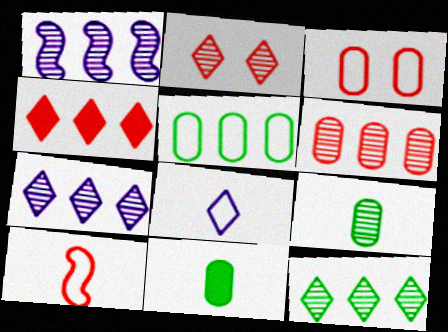[[1, 2, 9], 
[1, 4, 5], 
[1, 6, 12]]